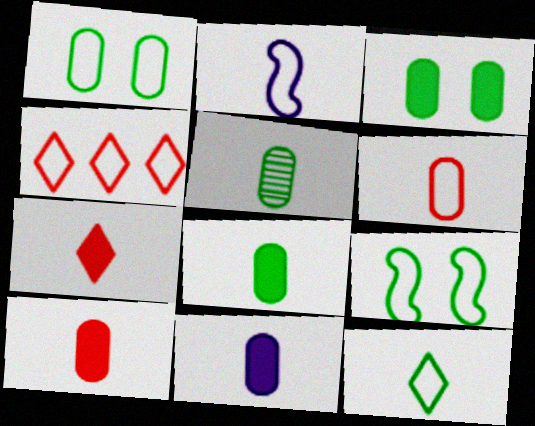[[1, 2, 4], 
[2, 5, 7], 
[2, 6, 12], 
[5, 6, 11], 
[8, 10, 11]]